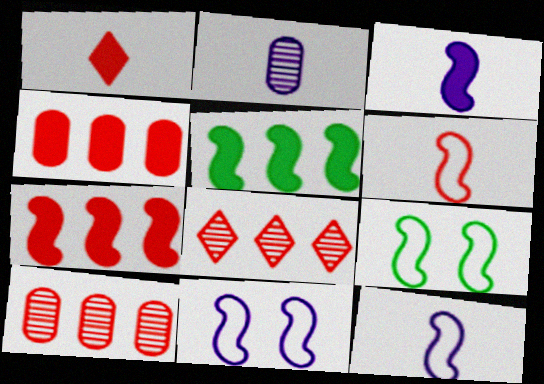[]